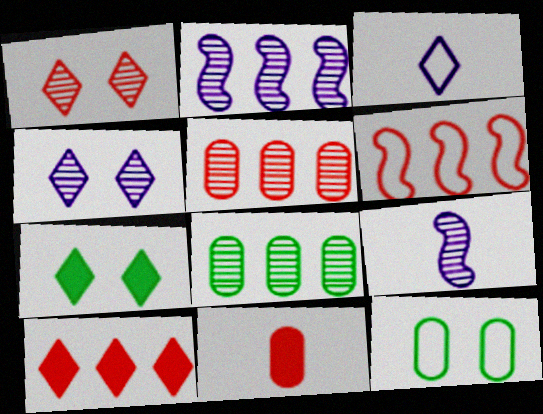[[1, 6, 11], 
[1, 8, 9], 
[3, 6, 12], 
[5, 6, 10], 
[9, 10, 12]]